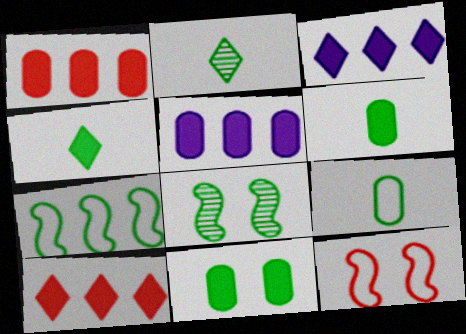[[2, 5, 12], 
[2, 7, 11]]